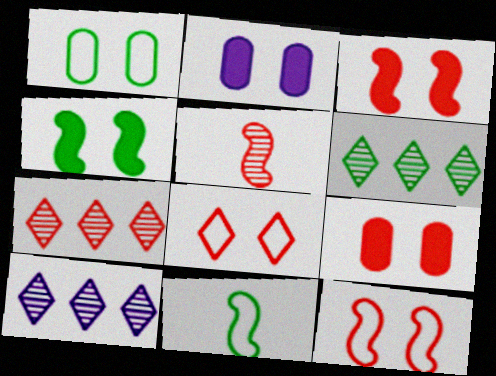[[2, 7, 11], 
[6, 7, 10], 
[9, 10, 11]]